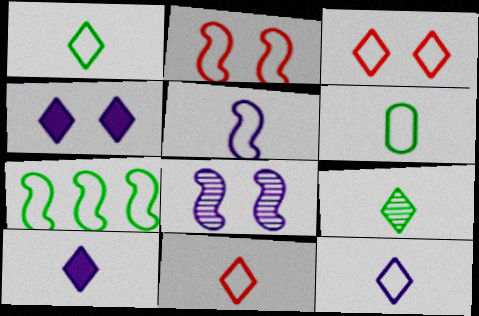[[1, 11, 12], 
[2, 5, 7], 
[5, 6, 11], 
[9, 10, 11]]